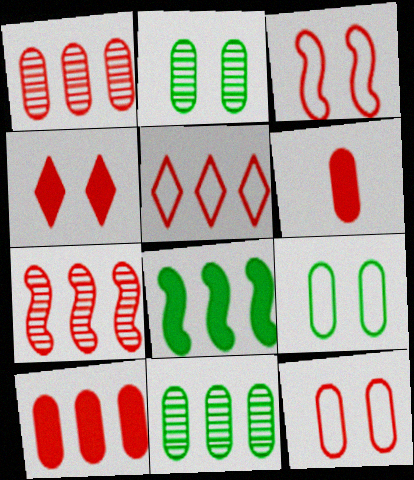[[1, 6, 12], 
[5, 7, 10]]